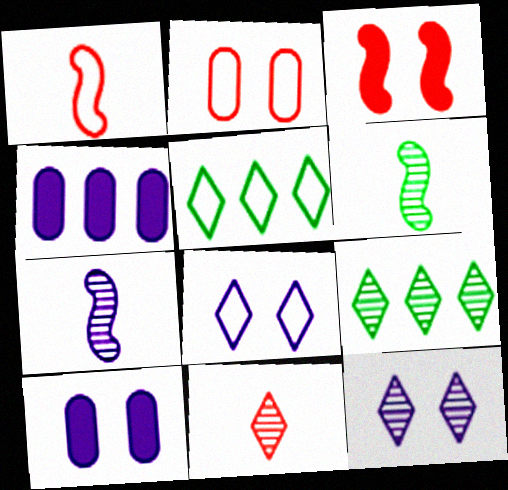[[1, 9, 10], 
[4, 7, 8], 
[9, 11, 12]]